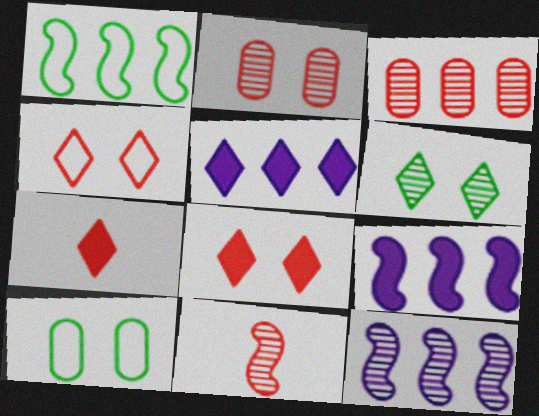[[1, 3, 5], 
[5, 10, 11], 
[7, 10, 12]]